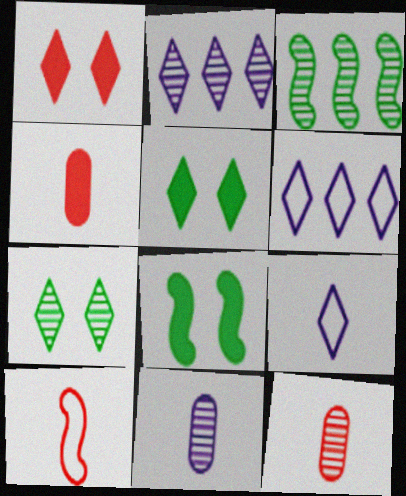[[6, 8, 12]]